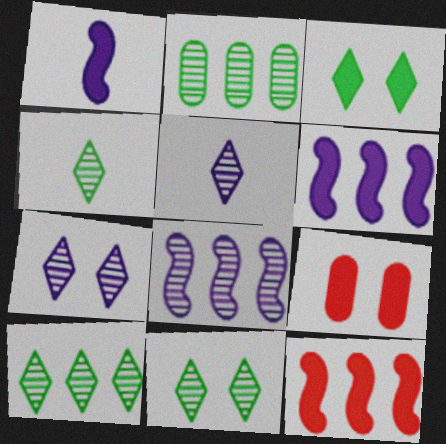[[4, 10, 11]]